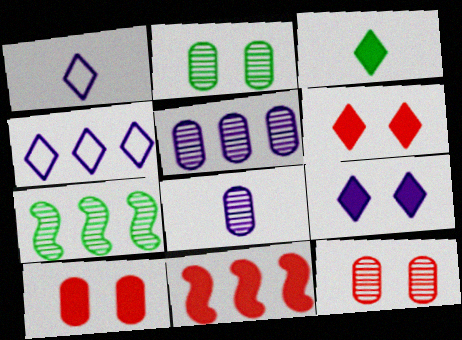[[1, 2, 11], 
[1, 7, 10]]